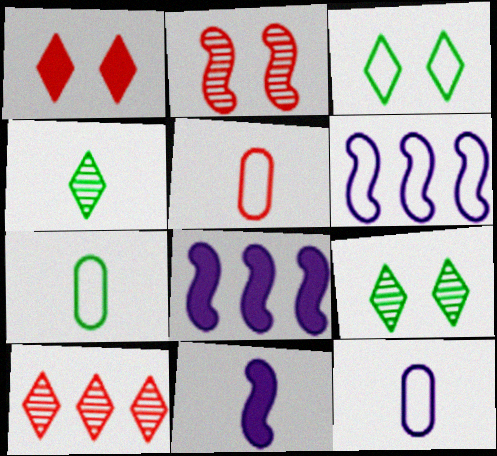[[3, 5, 6], 
[4, 5, 11], 
[5, 7, 12], 
[5, 8, 9]]